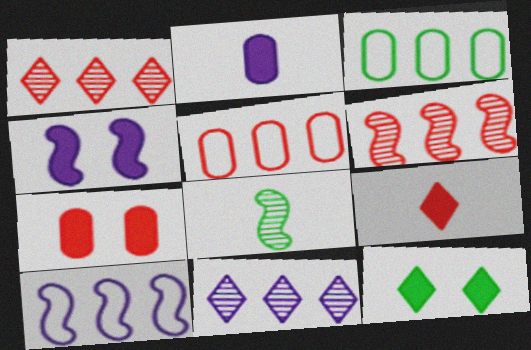[[3, 8, 12], 
[4, 7, 12]]